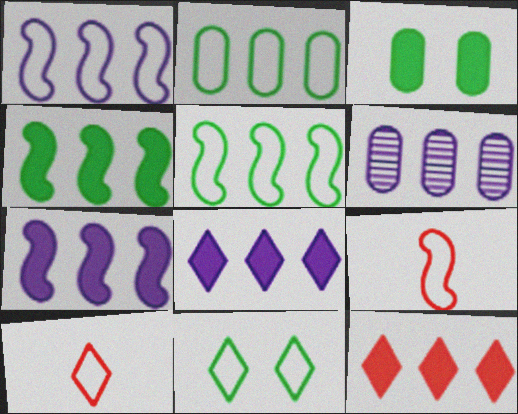[[1, 6, 8], 
[5, 6, 12]]